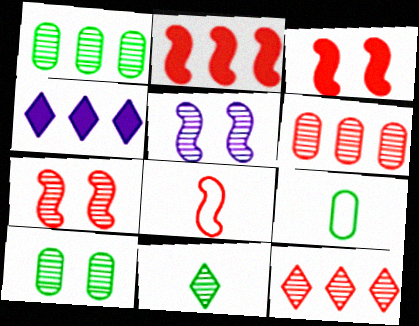[[2, 7, 8], 
[4, 7, 9], 
[4, 8, 10], 
[5, 6, 11]]